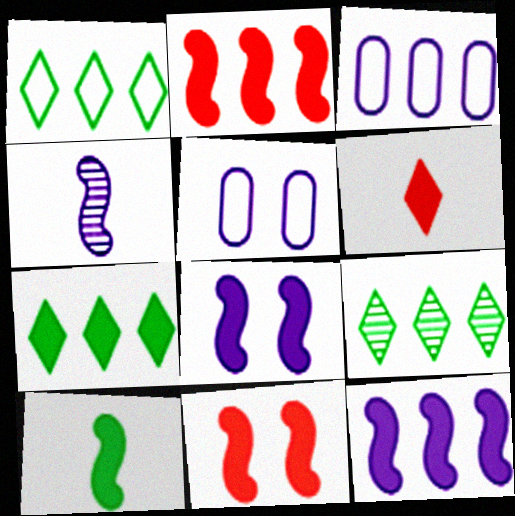[[1, 7, 9], 
[2, 3, 9], 
[2, 8, 10], 
[10, 11, 12]]